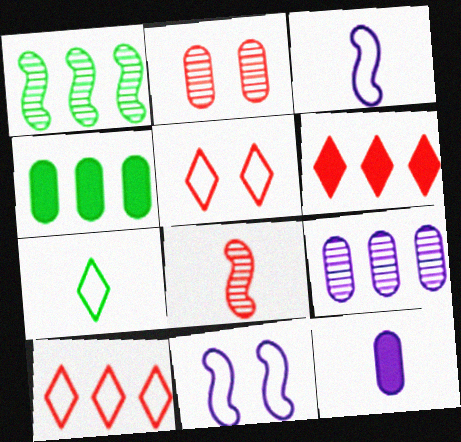[[1, 5, 12], 
[7, 8, 12]]